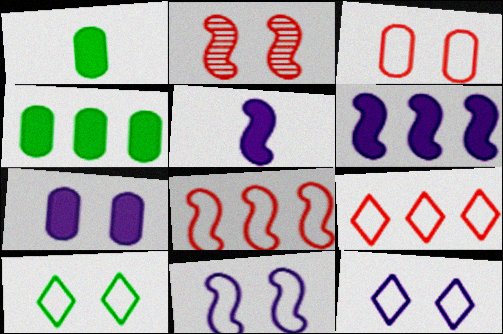[[2, 7, 10], 
[3, 10, 11]]